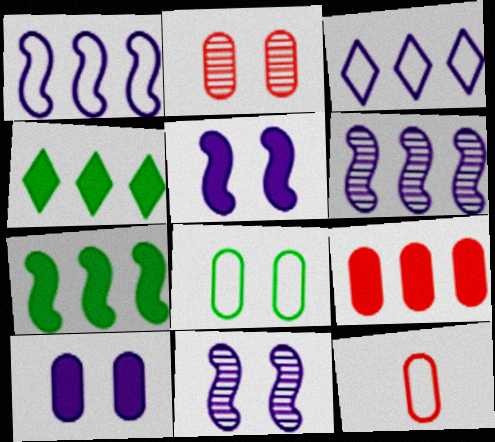[[2, 8, 10], 
[2, 9, 12], 
[4, 11, 12]]